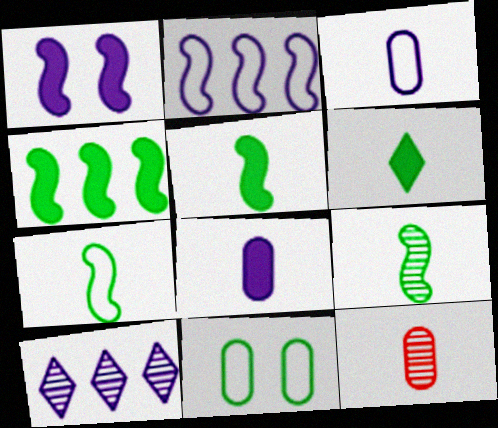[[1, 3, 10], 
[5, 7, 9]]